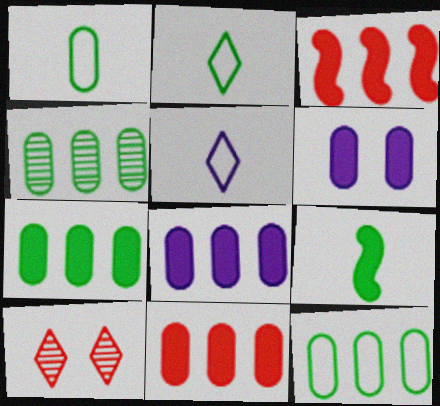[[4, 7, 12], 
[7, 8, 11]]